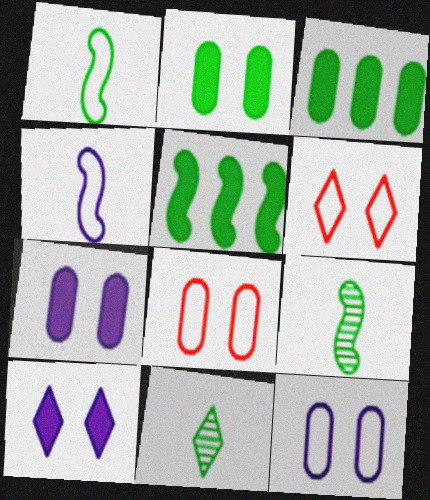[]